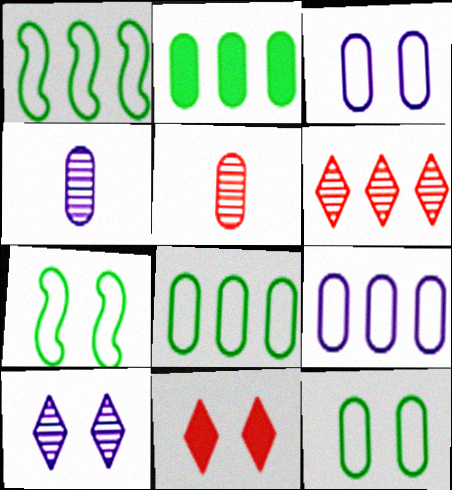[[1, 4, 11], 
[2, 3, 5]]